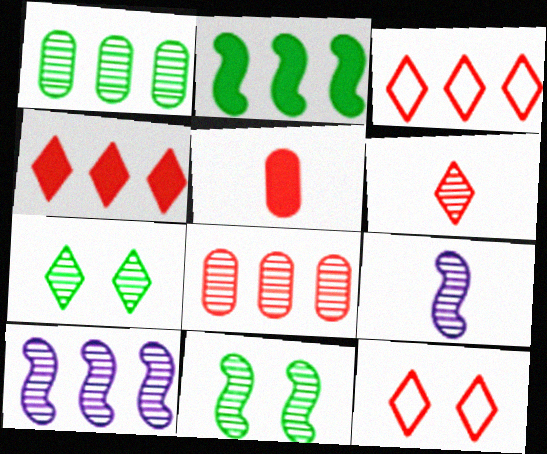[[4, 6, 12], 
[7, 8, 9]]